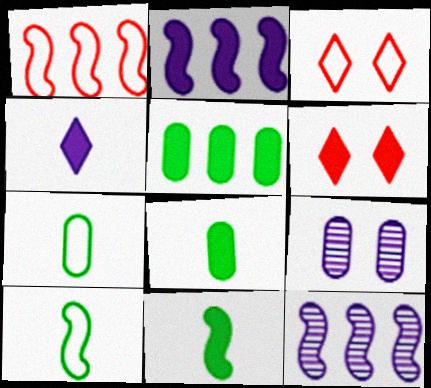[[2, 6, 8], 
[3, 8, 12], 
[6, 7, 12]]